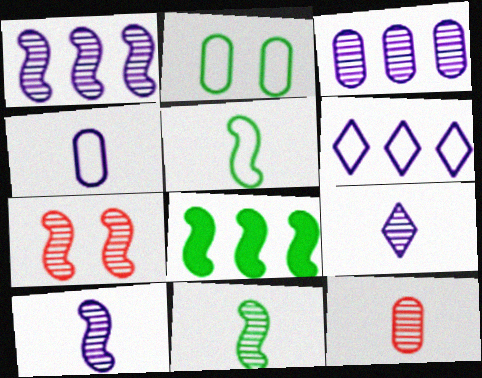[[1, 7, 11], 
[9, 11, 12]]